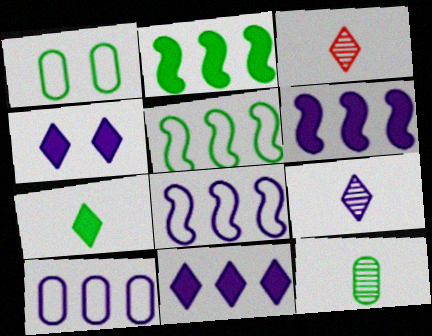[[1, 3, 6]]